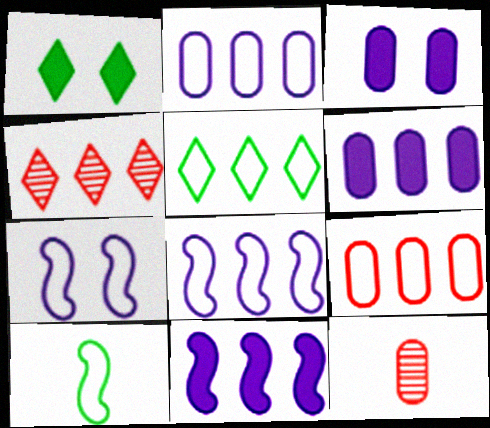[[1, 8, 12], 
[3, 4, 10], 
[5, 8, 9]]